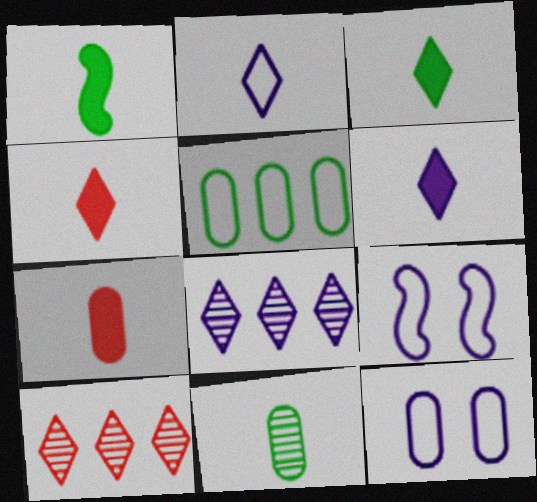[[1, 6, 7], 
[1, 10, 12], 
[3, 4, 6]]